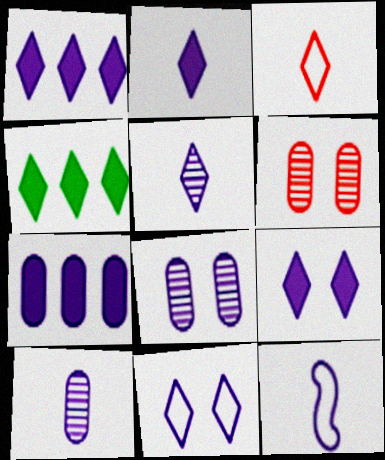[[1, 2, 9], 
[1, 5, 11], 
[1, 8, 12], 
[2, 10, 12], 
[4, 6, 12]]